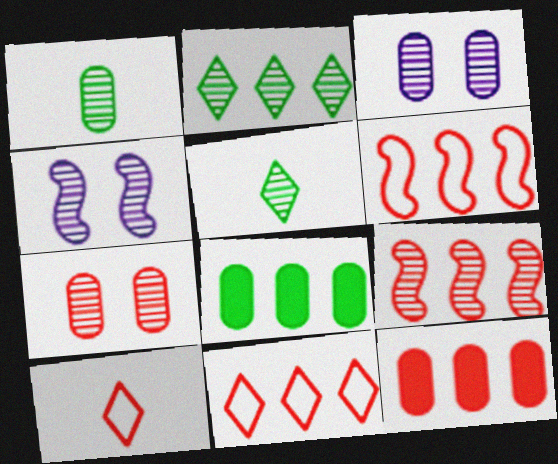[[3, 5, 9], 
[4, 8, 10], 
[9, 11, 12]]